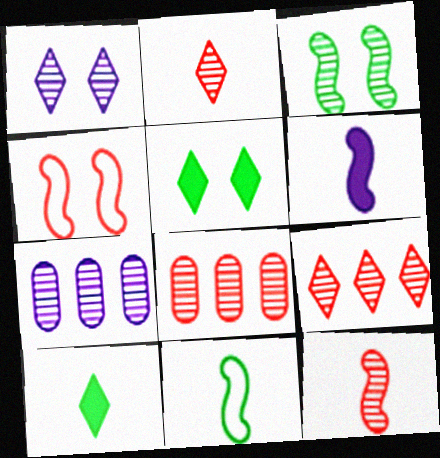[[2, 3, 7], 
[4, 7, 10], 
[6, 11, 12]]